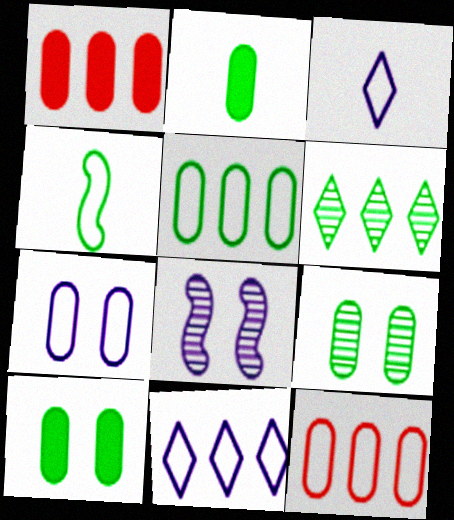[[2, 5, 9], 
[4, 6, 10]]